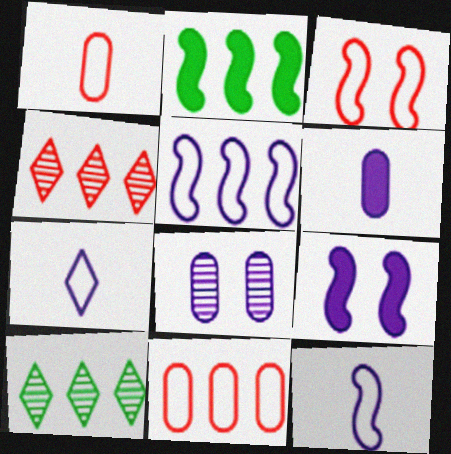[[1, 9, 10], 
[3, 6, 10]]